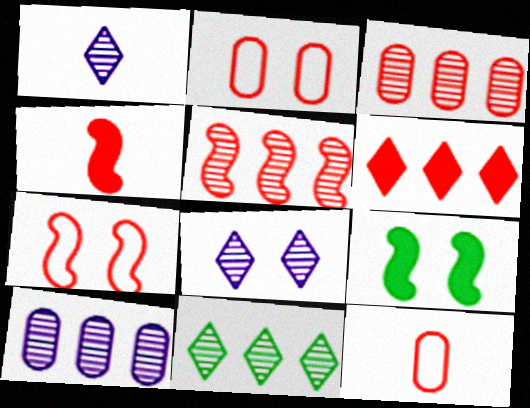[[2, 8, 9], 
[4, 5, 7], 
[5, 10, 11]]